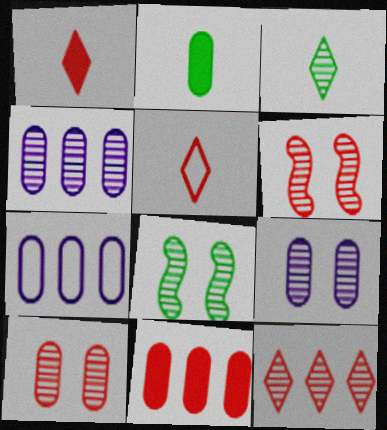[[1, 7, 8], 
[2, 7, 10], 
[3, 4, 6], 
[5, 6, 11]]